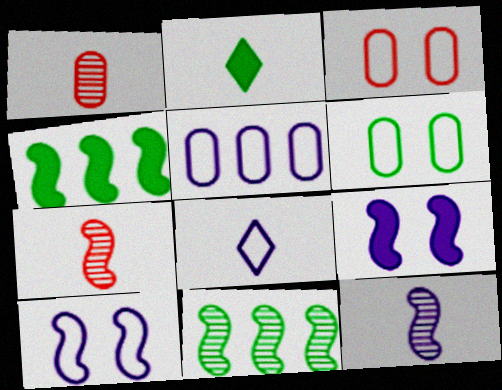[[2, 6, 11], 
[4, 7, 10], 
[5, 8, 10]]